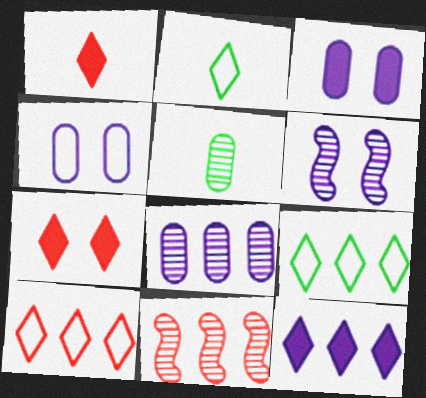[[2, 3, 11]]